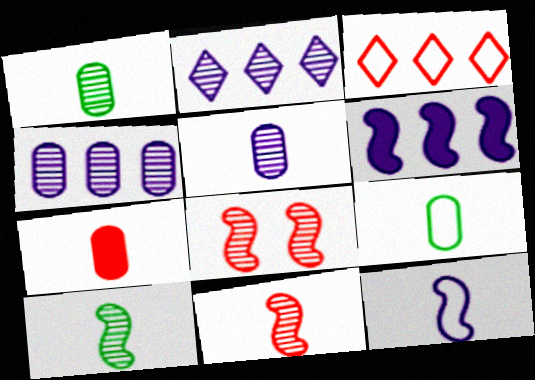[[1, 2, 8], 
[3, 7, 8], 
[5, 7, 9]]